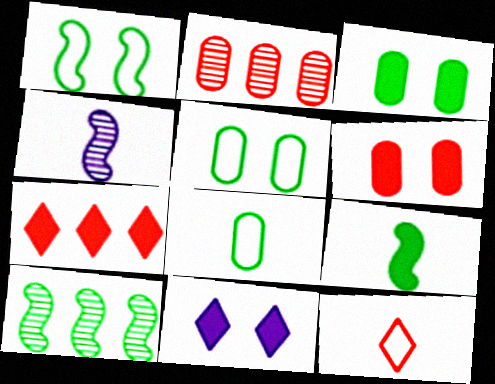[[1, 9, 10], 
[4, 5, 7]]